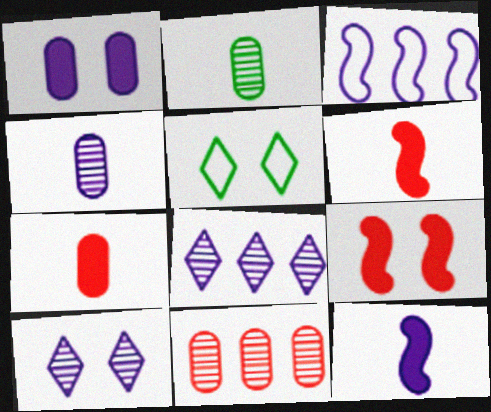[[5, 11, 12]]